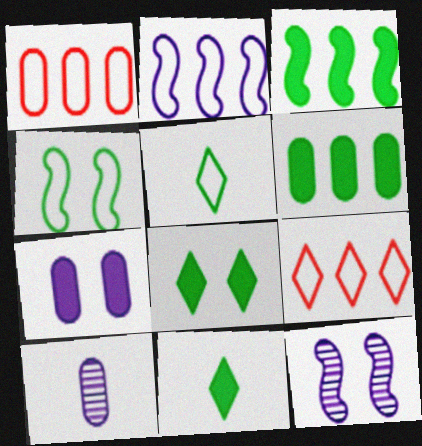[[1, 11, 12]]